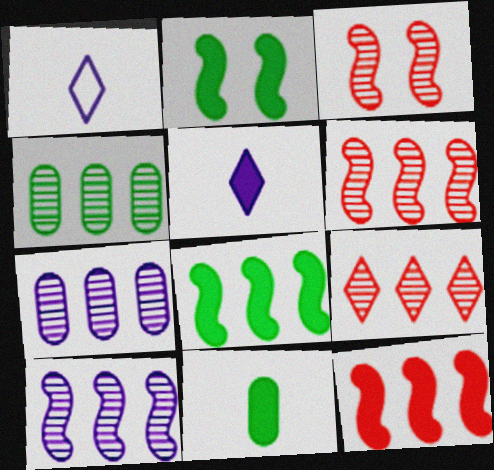[[4, 9, 10]]